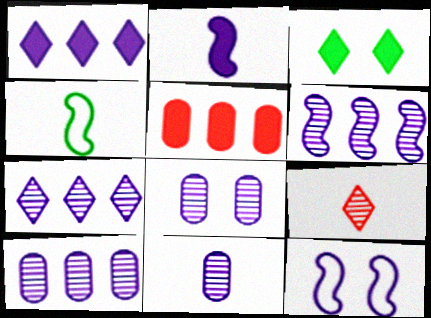[[1, 11, 12], 
[2, 3, 5], 
[2, 6, 12], 
[6, 7, 10], 
[8, 10, 11]]